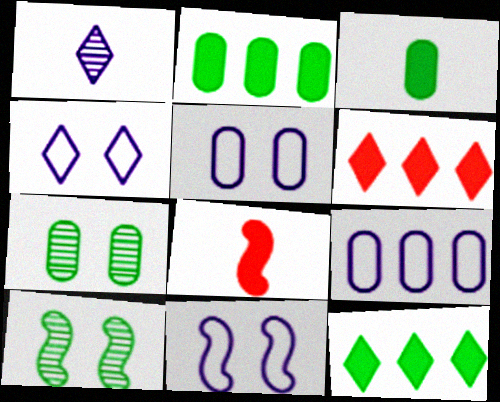[[4, 5, 11]]